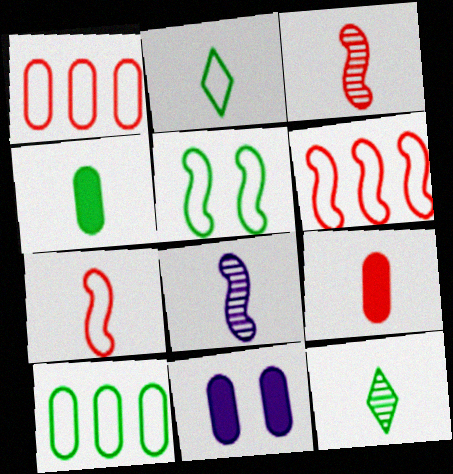[[2, 5, 10], 
[2, 8, 9], 
[6, 11, 12]]